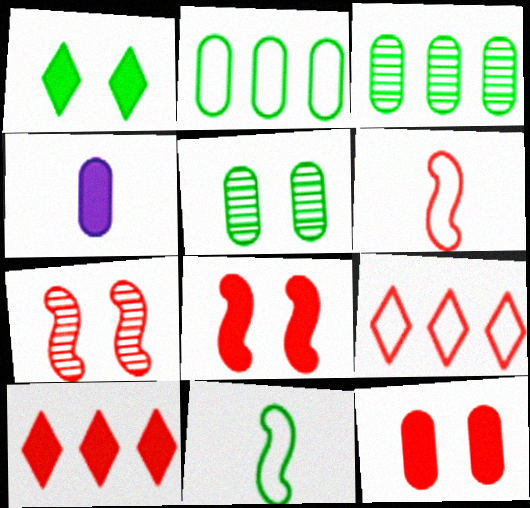[[1, 3, 11]]